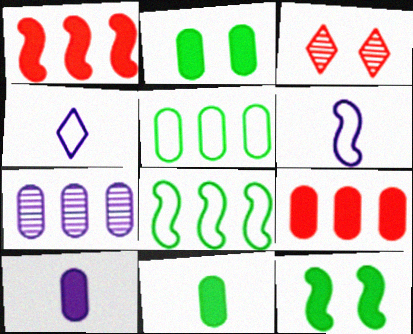[[2, 9, 10], 
[3, 8, 10], 
[5, 7, 9]]